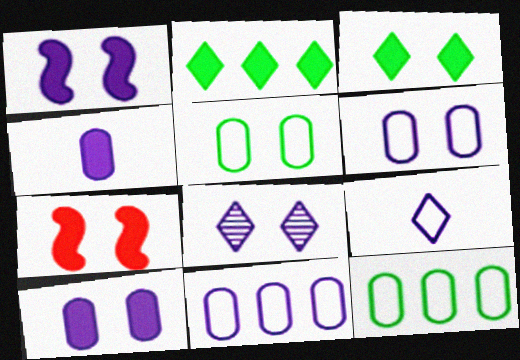[[1, 6, 8], 
[2, 4, 7], 
[3, 7, 10], 
[5, 7, 8]]